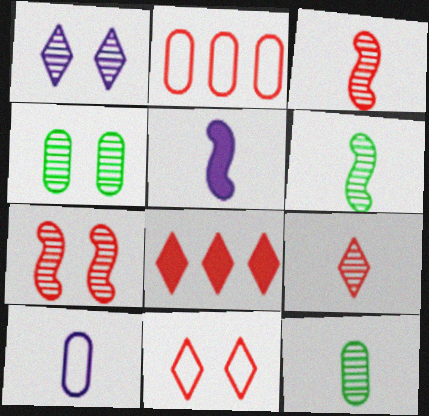[[1, 4, 7], 
[8, 9, 11]]